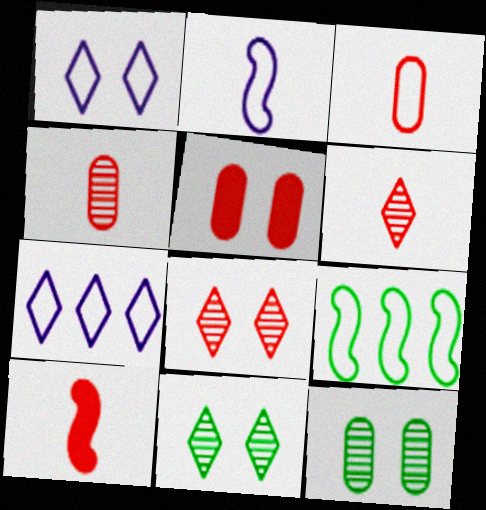[[1, 3, 9], 
[3, 6, 10], 
[7, 10, 12]]